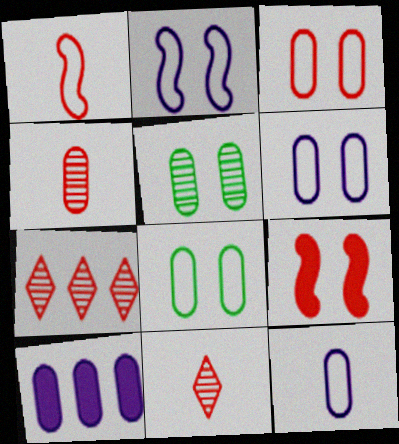[[3, 6, 8], 
[4, 8, 10]]